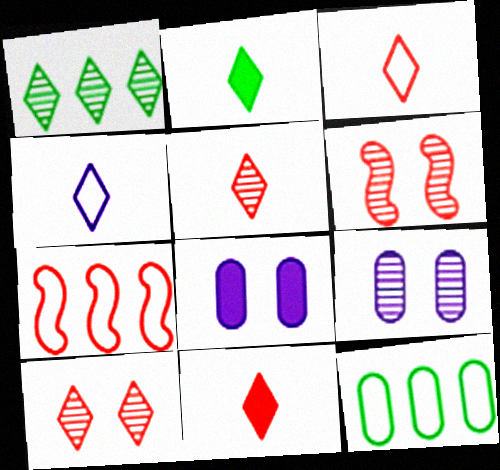[[2, 4, 5], 
[2, 7, 9], 
[3, 5, 11]]